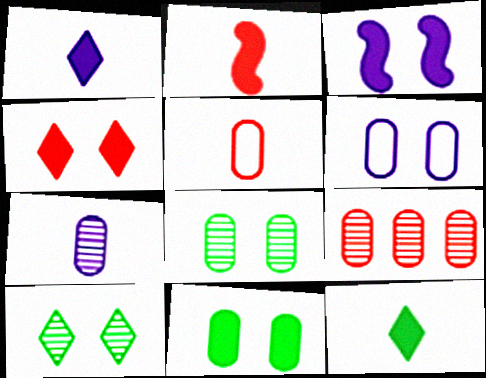[[3, 4, 11], 
[7, 8, 9]]